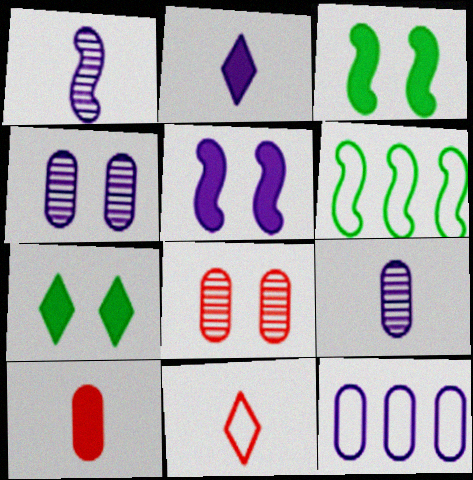[[2, 6, 8]]